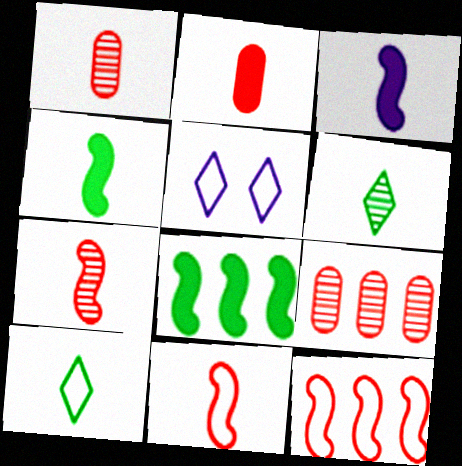[[1, 3, 10], 
[1, 5, 8], 
[4, 5, 9]]